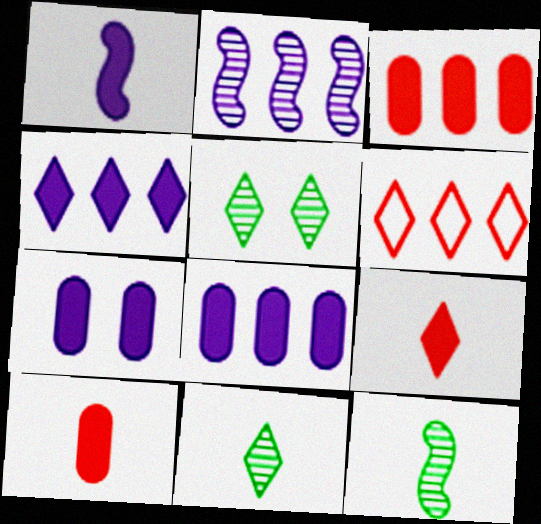[[1, 4, 7], 
[6, 7, 12]]